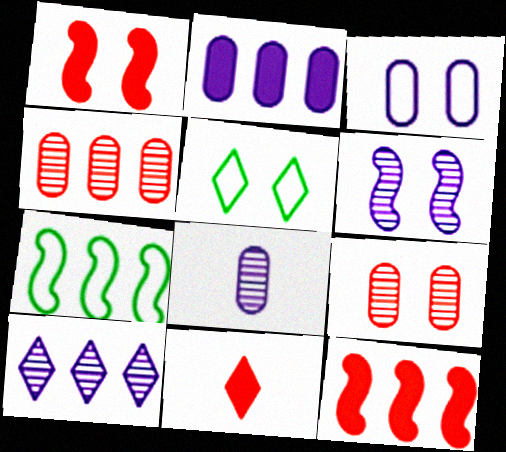[[2, 3, 8], 
[5, 8, 12], 
[5, 10, 11], 
[6, 8, 10]]